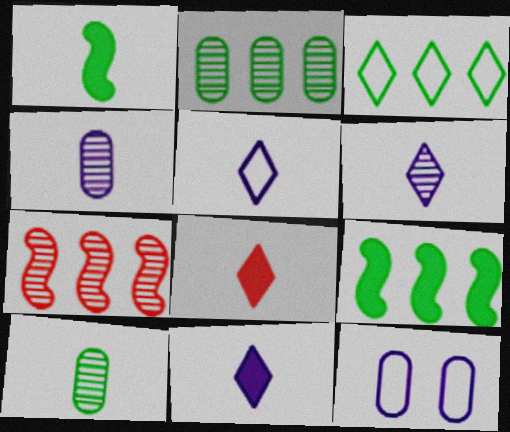[[2, 3, 9], 
[5, 6, 11]]